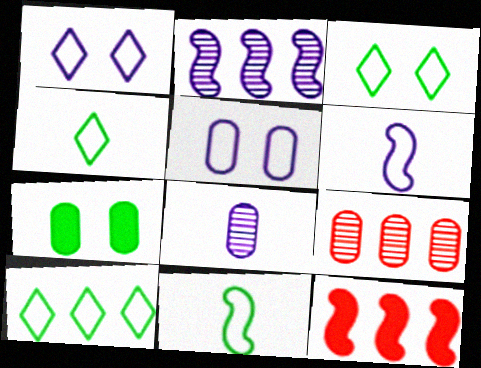[[3, 4, 10], 
[3, 8, 12]]